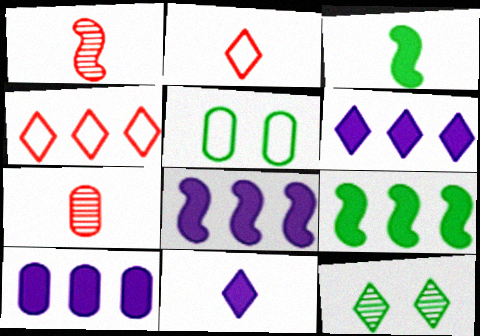[[1, 5, 6], 
[2, 6, 12], 
[4, 11, 12], 
[5, 7, 10], 
[6, 8, 10]]